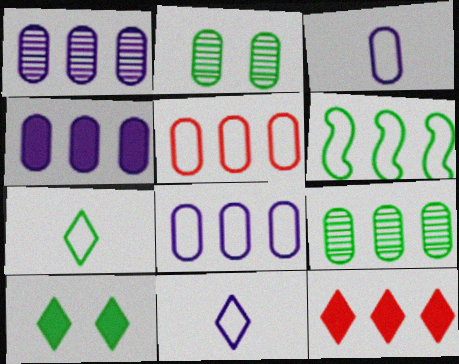[[1, 4, 8], 
[1, 6, 12], 
[4, 5, 9]]